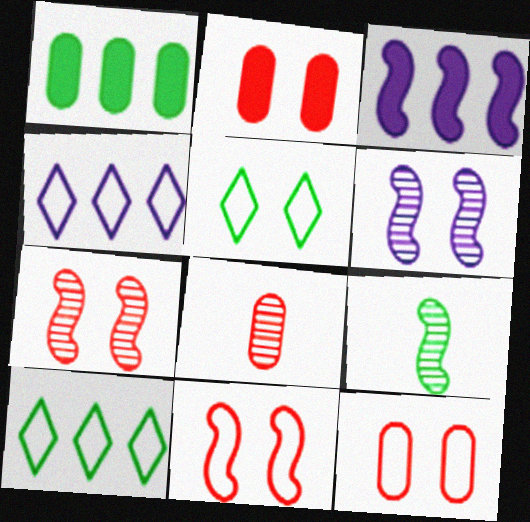[[1, 5, 9], 
[2, 4, 9], 
[2, 5, 6], 
[3, 5, 8], 
[3, 9, 11]]